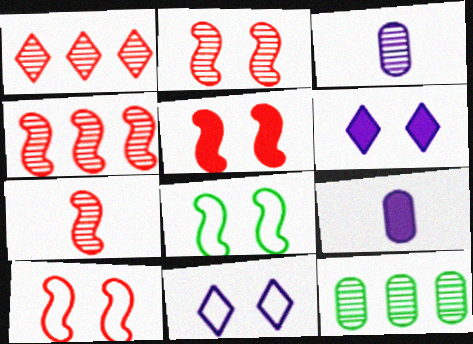[[1, 8, 9], 
[2, 4, 7], 
[2, 5, 10]]